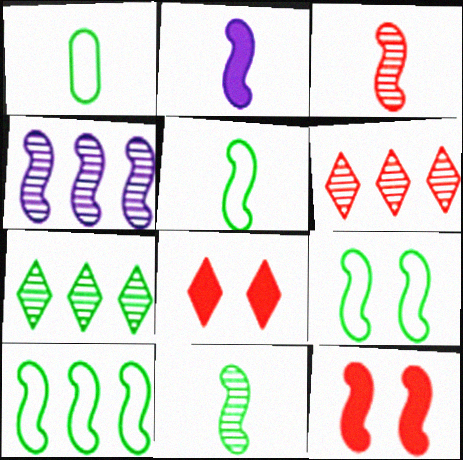[[1, 4, 8], 
[2, 3, 5], 
[4, 5, 12], 
[5, 9, 10]]